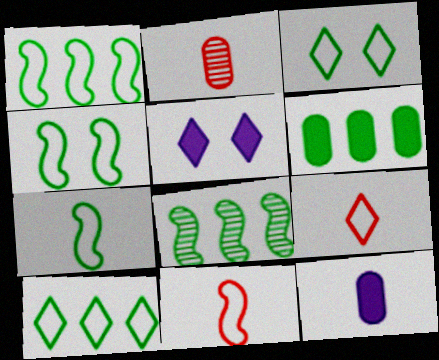[[1, 2, 5], 
[1, 4, 7], 
[6, 8, 10]]